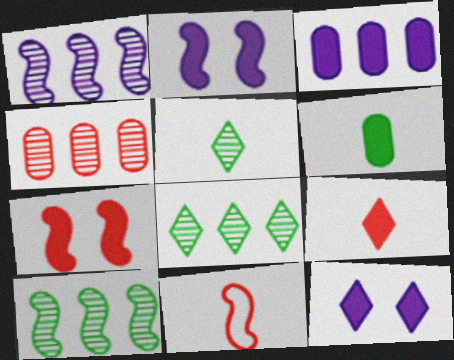[[1, 4, 8], 
[2, 10, 11]]